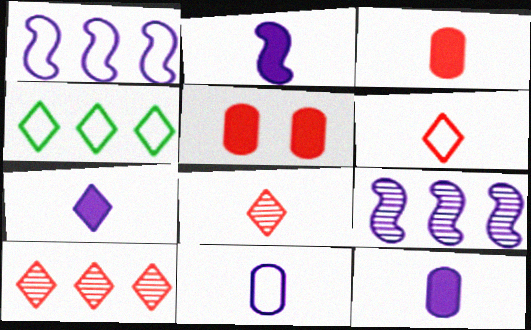[[2, 7, 12]]